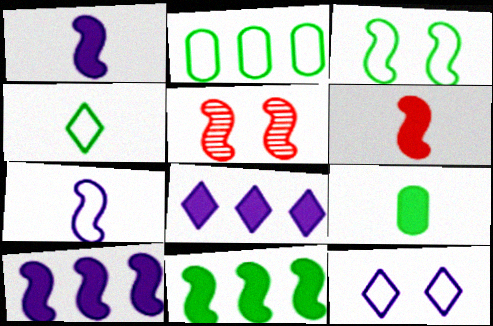[[2, 3, 4], 
[5, 7, 11]]